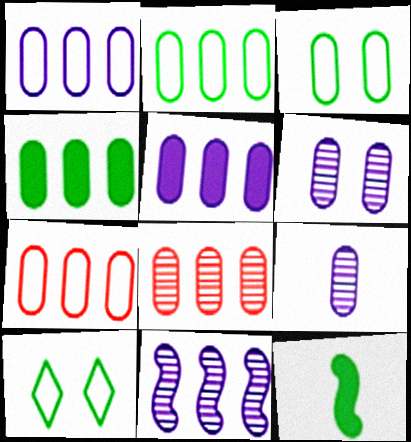[[1, 2, 7], 
[1, 4, 8], 
[2, 5, 8]]